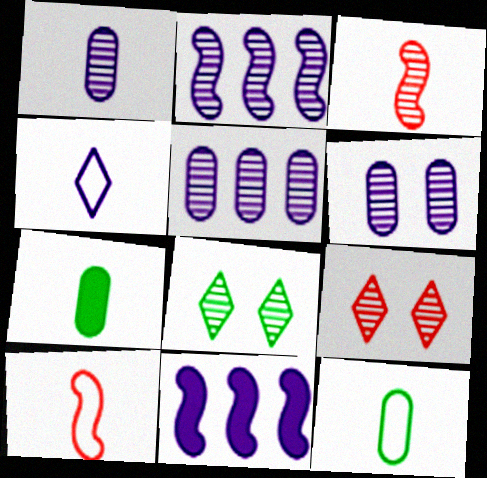[[1, 5, 6], 
[3, 4, 7], 
[3, 5, 8], 
[4, 6, 11], 
[4, 10, 12], 
[9, 11, 12]]